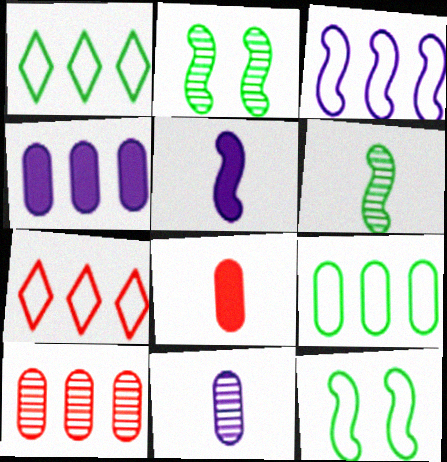[[3, 7, 9], 
[4, 9, 10]]